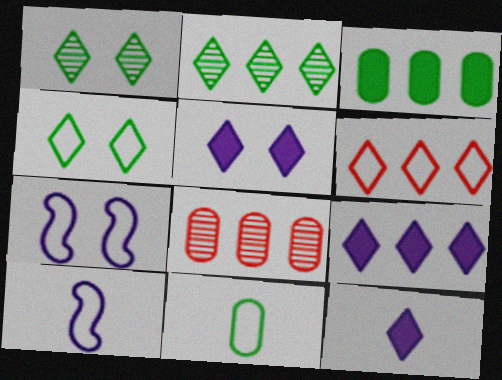[[1, 6, 12], 
[2, 6, 9], 
[5, 9, 12], 
[6, 7, 11]]